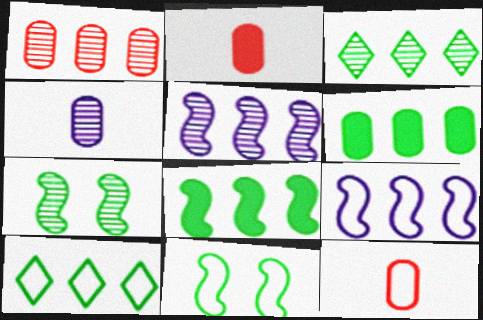[[1, 3, 5]]